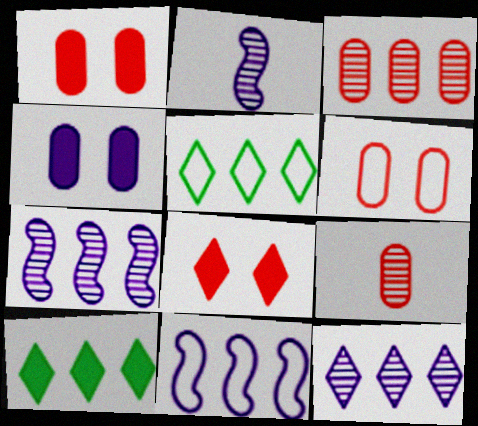[[1, 2, 5], 
[2, 6, 10], 
[3, 10, 11]]